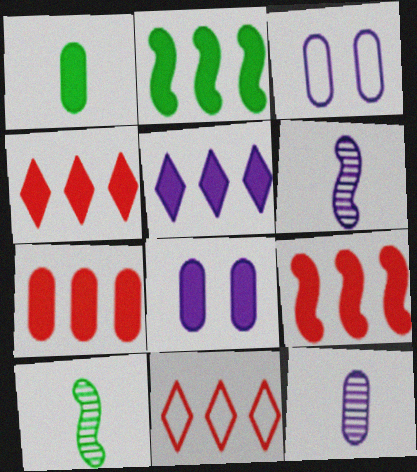[[1, 7, 8], 
[2, 5, 7], 
[3, 4, 10], 
[3, 5, 6], 
[4, 7, 9], 
[8, 10, 11]]